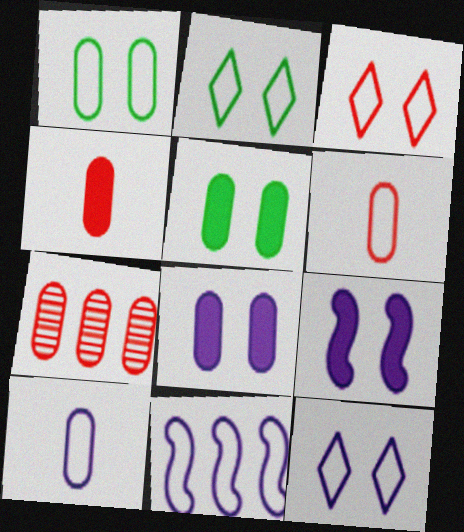[[2, 3, 12], 
[2, 6, 11], 
[5, 7, 10], 
[10, 11, 12]]